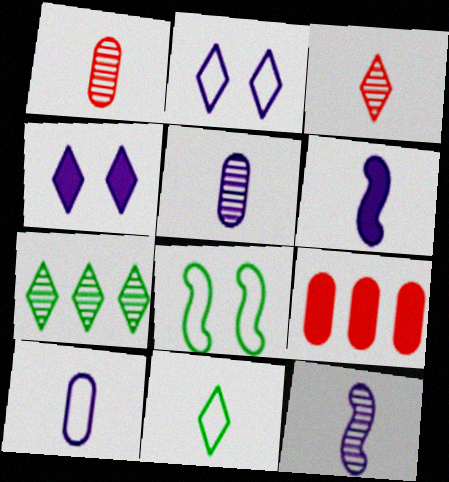[[1, 6, 11]]